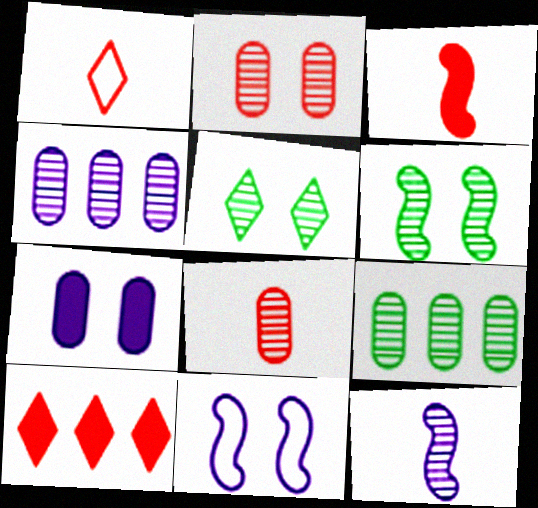[[1, 3, 8]]